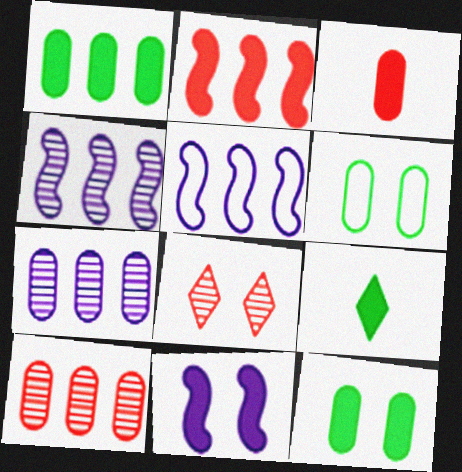[[3, 6, 7], 
[6, 8, 11]]